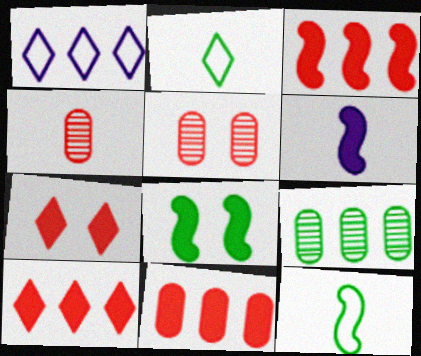[[1, 3, 9], 
[1, 4, 8], 
[2, 4, 6], 
[2, 8, 9], 
[3, 6, 8], 
[3, 10, 11]]